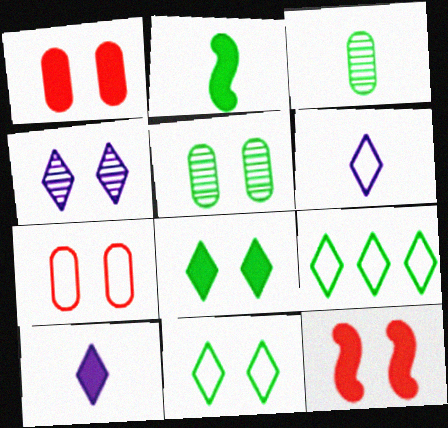[[2, 5, 9]]